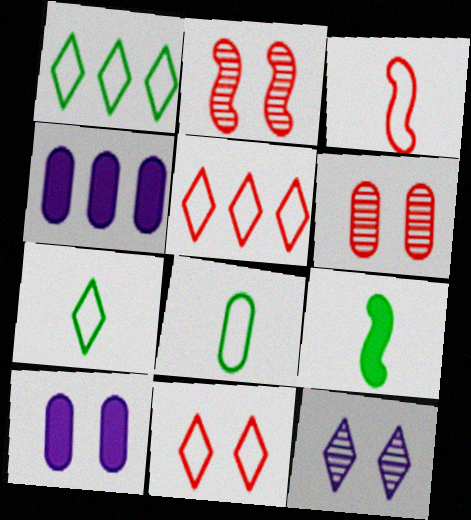[[2, 4, 7], 
[4, 6, 8]]